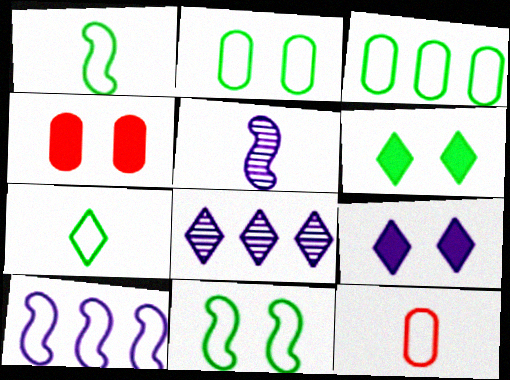[[1, 4, 8], 
[3, 7, 11]]